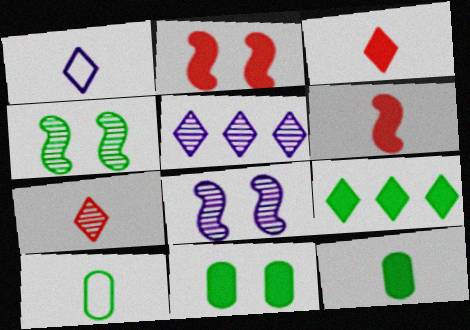[[2, 5, 10], 
[4, 9, 10]]